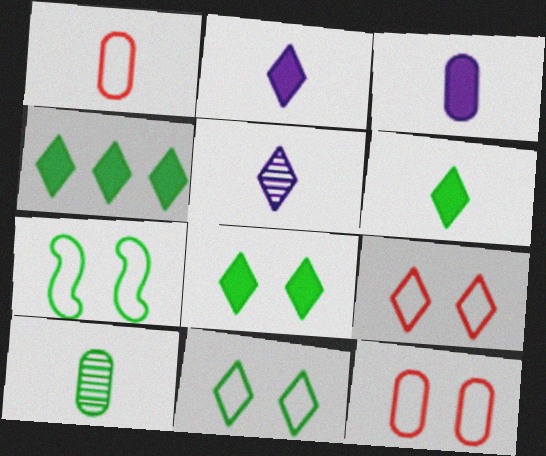[[1, 3, 10], 
[4, 5, 9], 
[4, 6, 8], 
[4, 7, 10]]